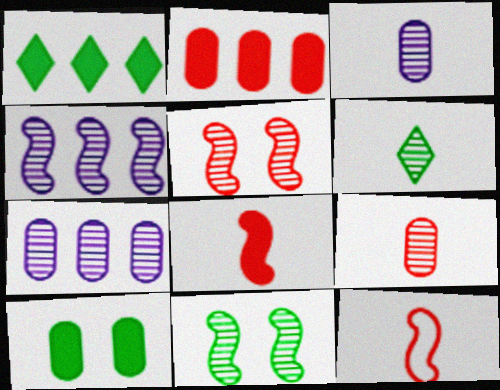[[5, 6, 7]]